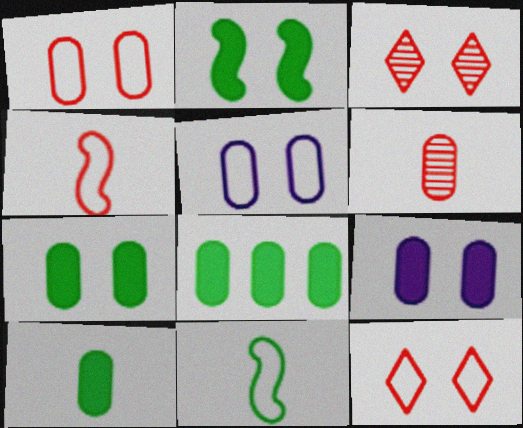[[2, 3, 5], 
[5, 6, 8], 
[7, 8, 10]]